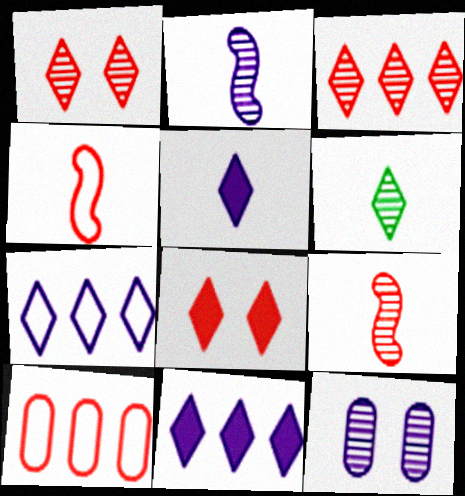[[6, 7, 8], 
[8, 9, 10]]